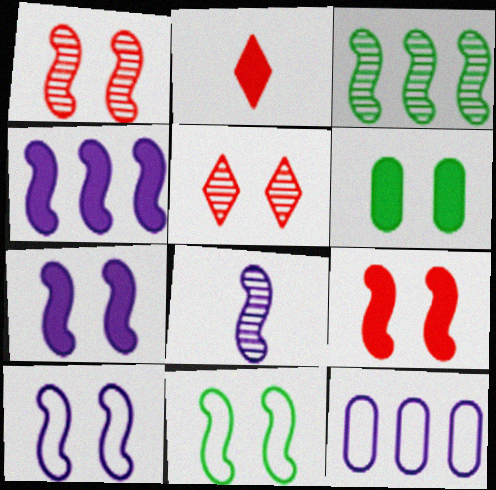[[1, 3, 8], 
[1, 7, 11], 
[2, 4, 6], 
[4, 8, 10], 
[5, 6, 10]]